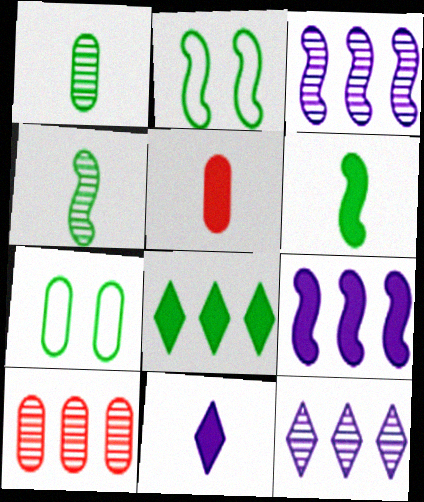[[1, 2, 8], 
[2, 5, 12], 
[2, 10, 11], 
[4, 7, 8], 
[5, 6, 11]]